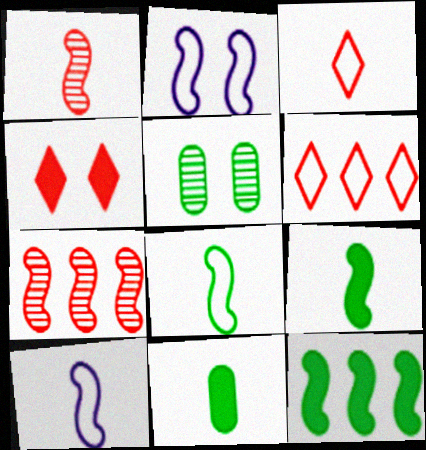[[1, 2, 12], 
[1, 9, 10], 
[2, 4, 5], 
[2, 7, 9]]